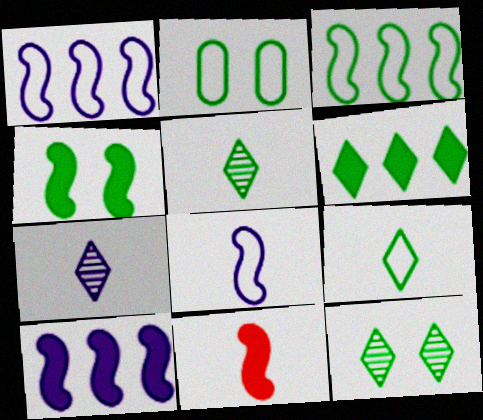[[2, 3, 9], 
[2, 4, 12], 
[4, 10, 11], 
[6, 9, 12]]